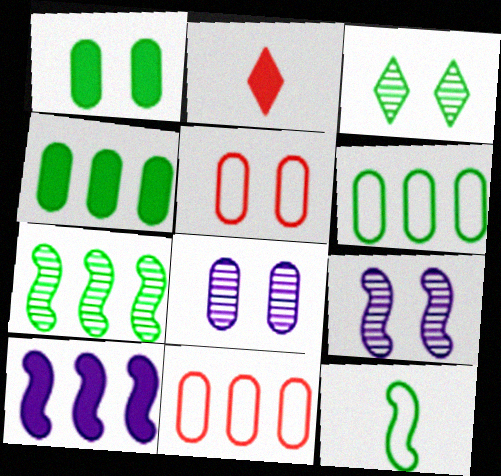[[1, 2, 10], 
[1, 5, 8], 
[2, 6, 9], 
[3, 4, 12]]